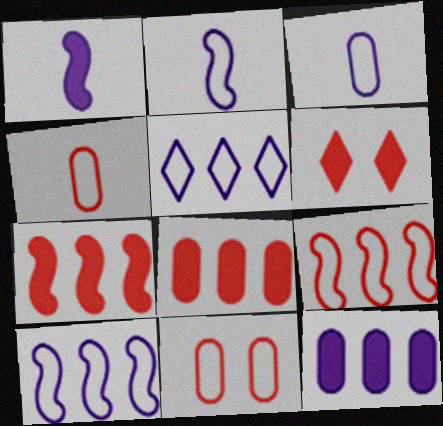[]